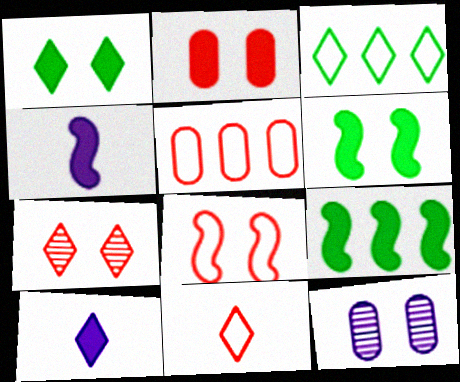[[1, 8, 12], 
[2, 7, 8], 
[2, 9, 10], 
[3, 7, 10], 
[5, 8, 11], 
[9, 11, 12]]